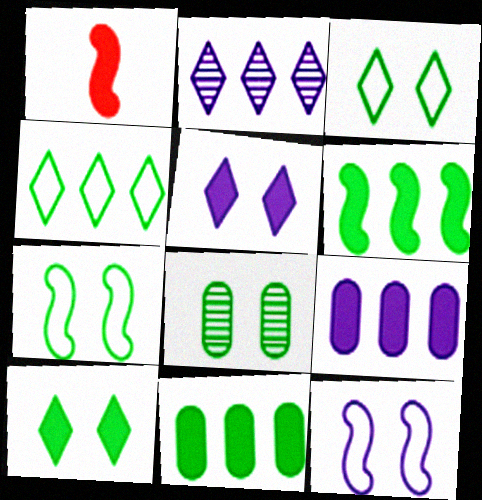[[1, 5, 11], 
[1, 9, 10], 
[7, 8, 10]]